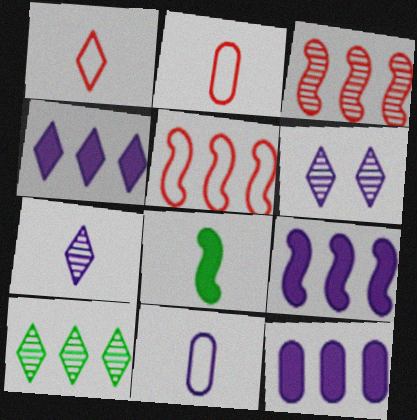[[2, 7, 8], 
[4, 9, 12], 
[5, 10, 12], 
[6, 9, 11]]